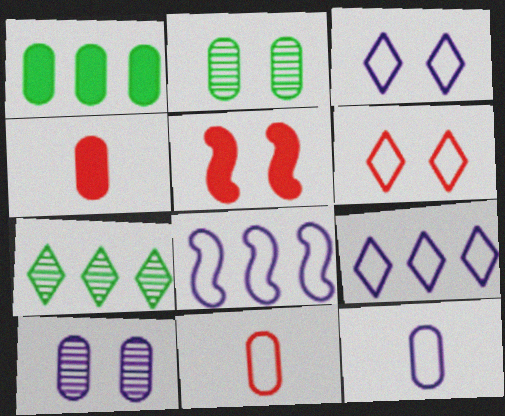[[1, 10, 11], 
[2, 3, 5], 
[3, 8, 12], 
[5, 7, 12]]